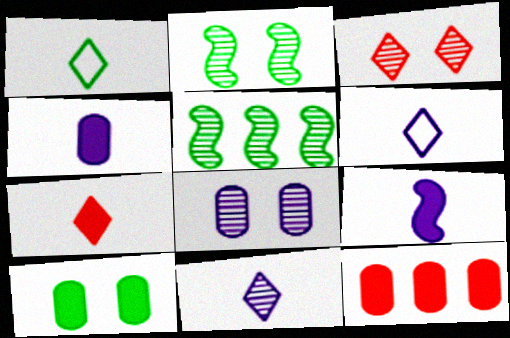[[1, 5, 10], 
[1, 7, 11], 
[2, 3, 8], 
[2, 6, 12], 
[4, 10, 12]]